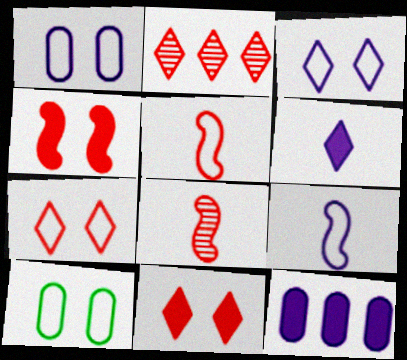[]